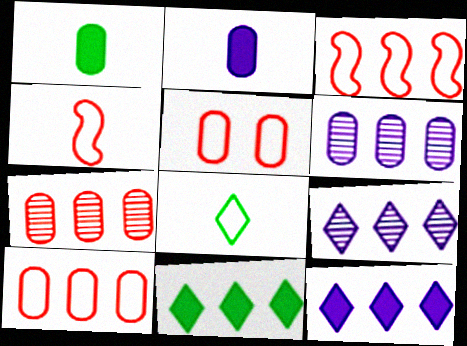[[1, 5, 6], 
[3, 6, 11]]